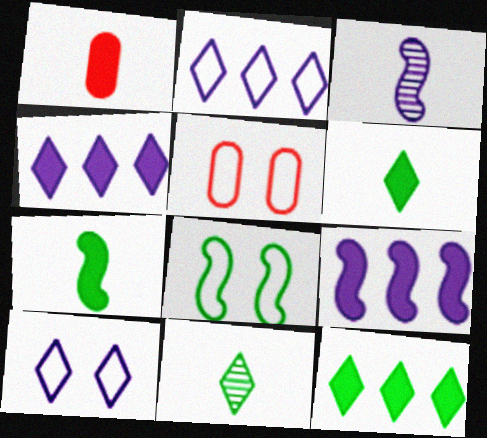[[3, 5, 12], 
[5, 8, 10], 
[5, 9, 11]]